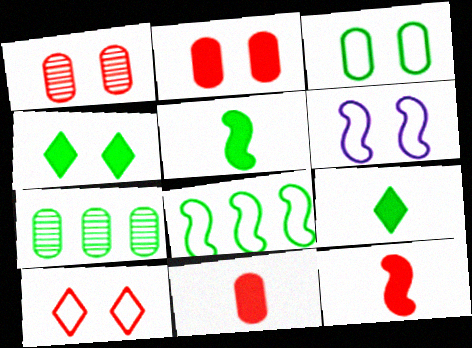[[1, 4, 6], 
[3, 6, 10]]